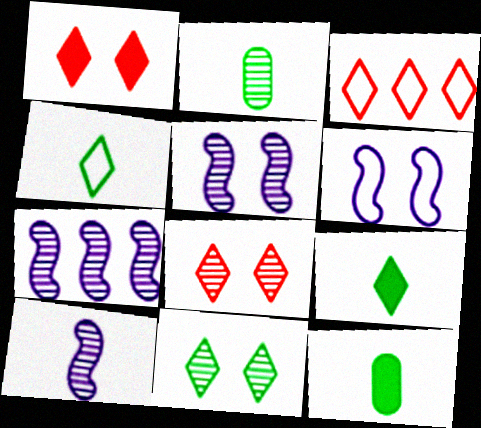[[2, 7, 8], 
[3, 5, 12], 
[5, 7, 10]]